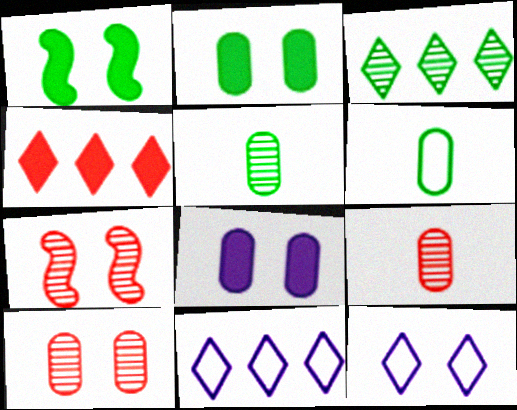[[1, 3, 6], 
[1, 9, 11], 
[1, 10, 12], 
[2, 7, 12], 
[3, 4, 11]]